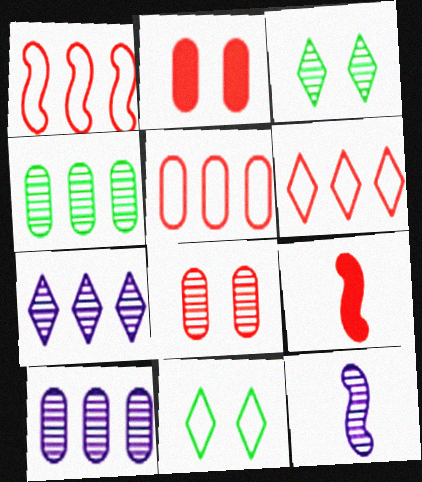[[1, 5, 6], 
[6, 8, 9], 
[9, 10, 11]]